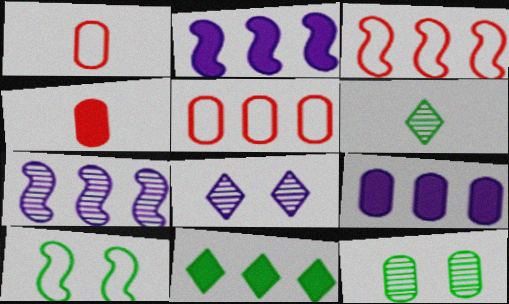[[1, 9, 12], 
[5, 7, 11]]